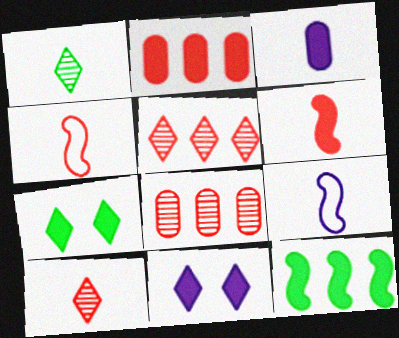[[1, 3, 4], 
[7, 8, 9]]